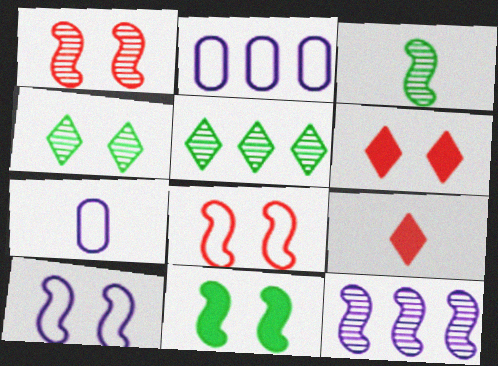[[1, 3, 12], 
[1, 10, 11], 
[2, 3, 6], 
[3, 7, 9]]